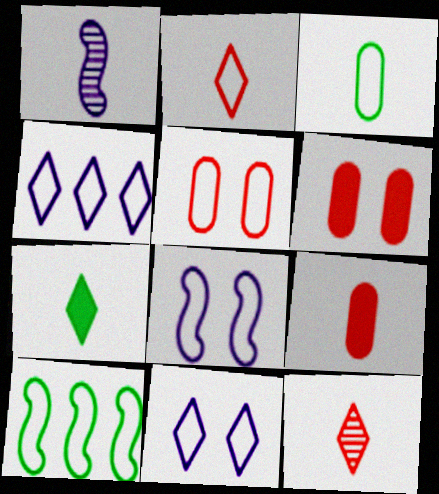[]